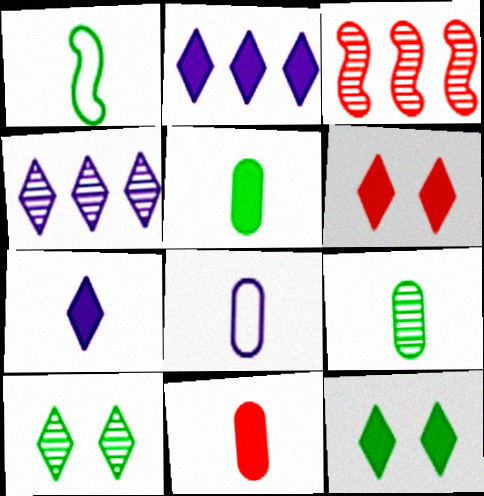[[3, 8, 12], 
[8, 9, 11]]